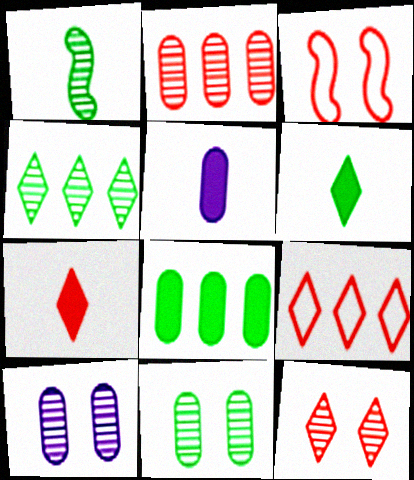[[1, 4, 11], 
[2, 3, 7], 
[3, 4, 5], 
[7, 9, 12]]